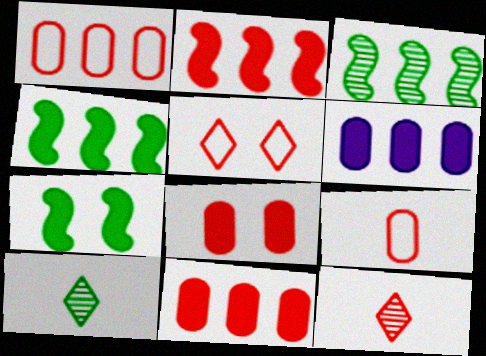[]